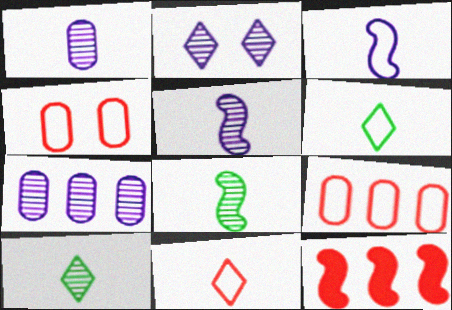[[2, 5, 7]]